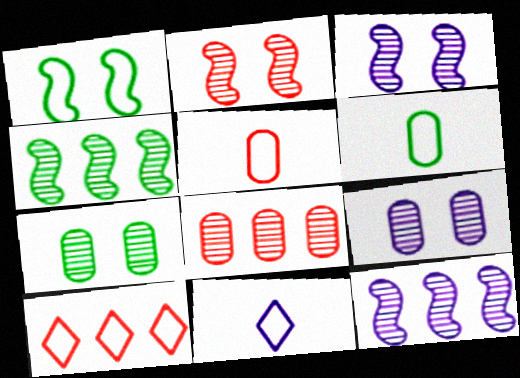[]